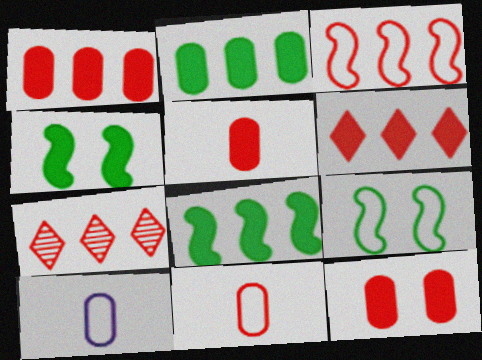[[1, 3, 7], 
[1, 5, 12], 
[4, 7, 10]]